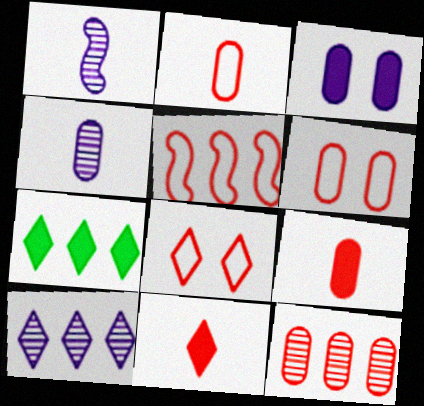[[1, 6, 7], 
[2, 5, 8], 
[6, 9, 12]]